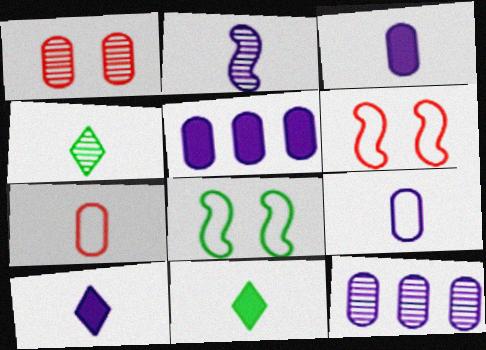[[2, 7, 11], 
[2, 9, 10], 
[4, 5, 6], 
[6, 11, 12]]